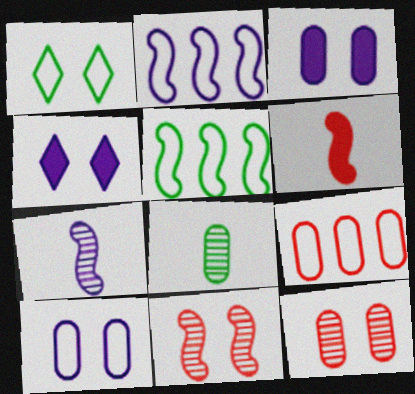[[1, 3, 11], 
[3, 8, 9]]